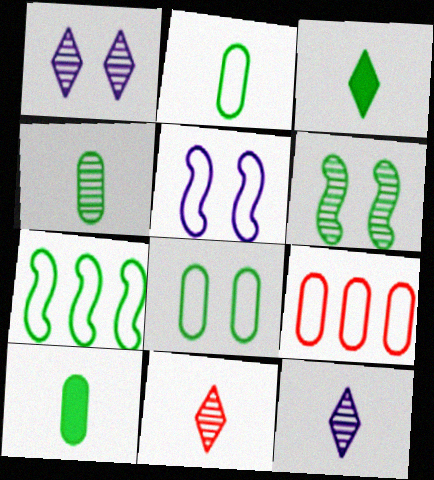[[2, 4, 10]]